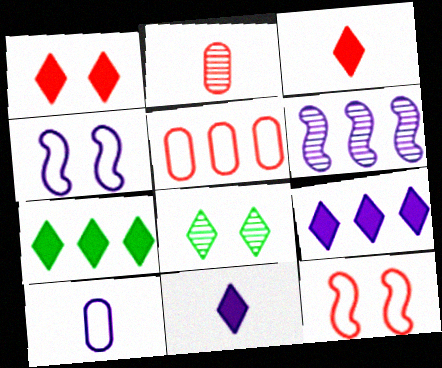[[1, 7, 11], 
[2, 4, 7], 
[2, 6, 8], 
[5, 6, 7]]